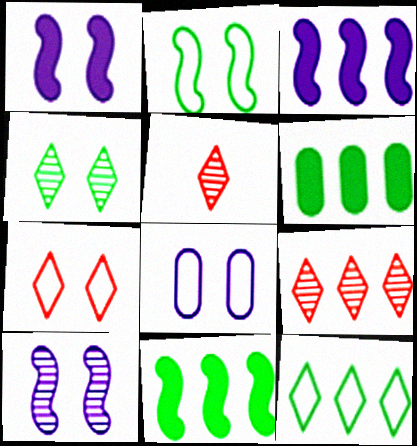[[2, 7, 8], 
[5, 8, 11]]